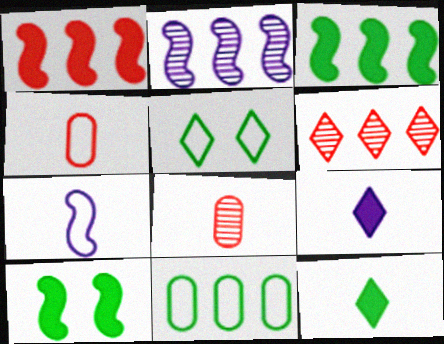[[5, 6, 9], 
[7, 8, 12]]